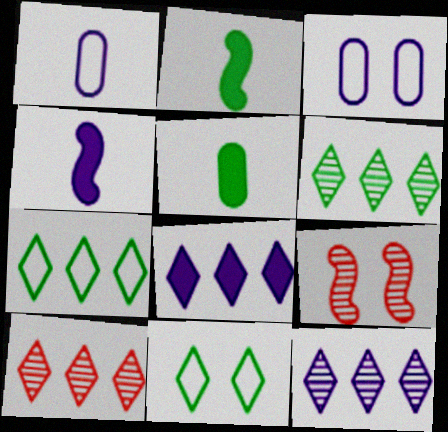[[2, 3, 10], 
[3, 4, 12], 
[6, 10, 12], 
[7, 8, 10]]